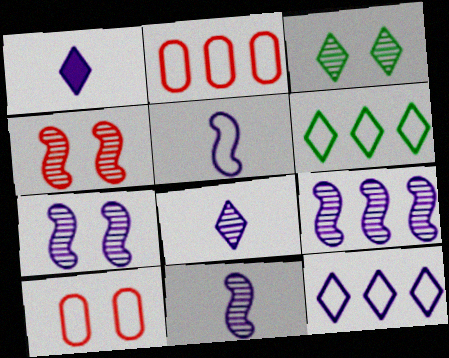[[5, 6, 10], 
[7, 9, 11]]